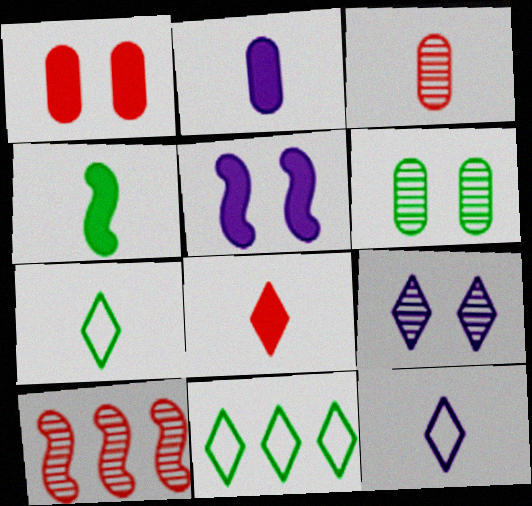[[2, 4, 8], 
[3, 4, 12], 
[3, 5, 11], 
[4, 6, 11], 
[8, 9, 11]]